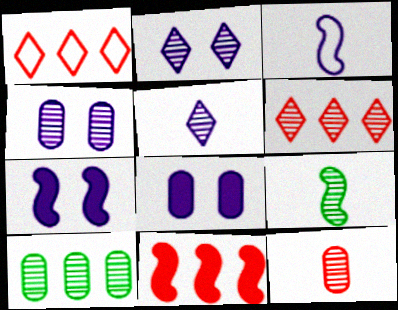[[1, 8, 9], 
[4, 6, 9], 
[4, 10, 12], 
[5, 9, 12]]